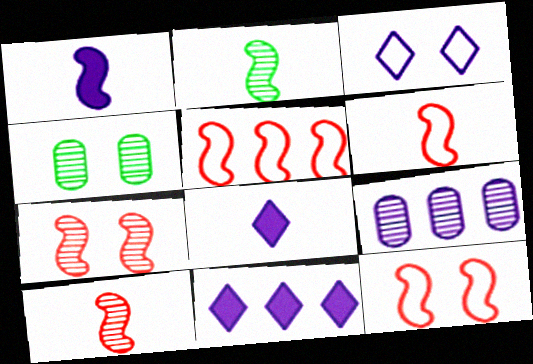[[1, 2, 6], 
[1, 3, 9], 
[4, 5, 8], 
[4, 6, 11], 
[5, 6, 12]]